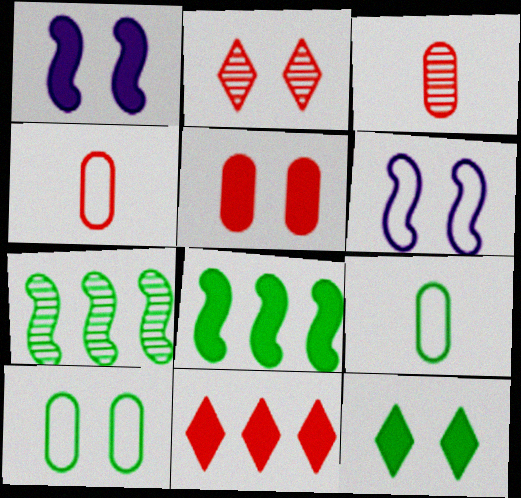[[1, 2, 10], 
[1, 5, 12], 
[7, 9, 12]]